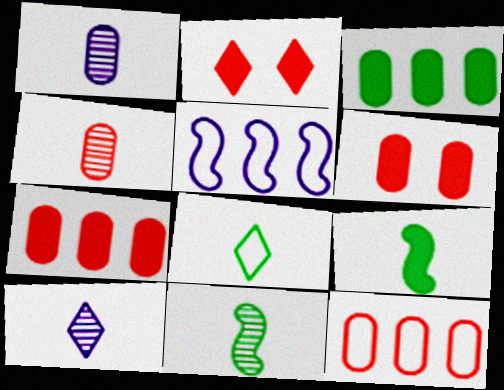[[4, 6, 12], 
[4, 10, 11]]